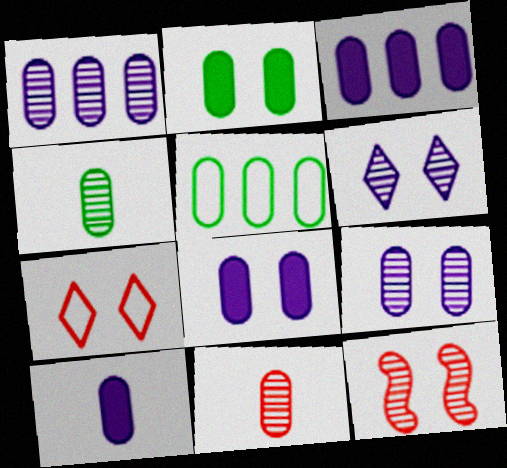[[2, 4, 5], 
[3, 8, 10], 
[5, 8, 11]]